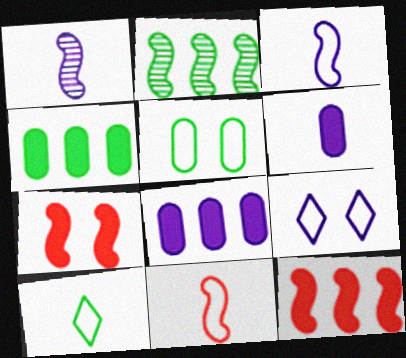[[1, 8, 9], 
[2, 3, 7]]